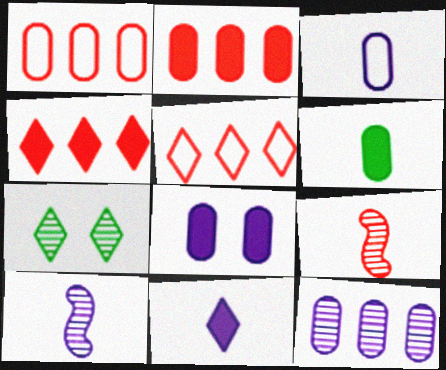[[2, 6, 8], 
[3, 8, 12], 
[3, 10, 11], 
[5, 7, 11], 
[7, 9, 12]]